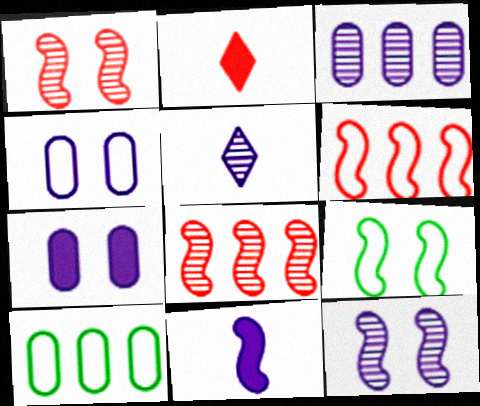[[2, 3, 9], 
[2, 10, 12], 
[3, 5, 12], 
[8, 9, 11]]